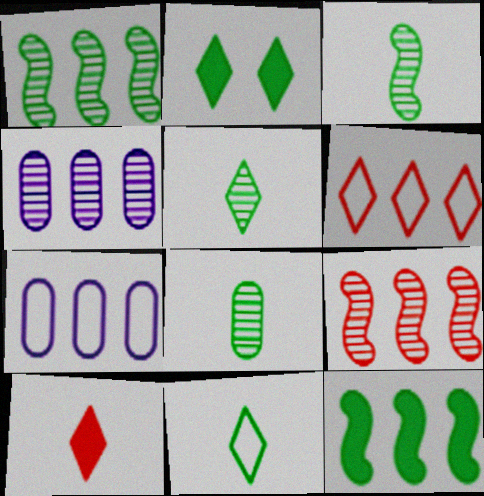[[3, 5, 8], 
[4, 6, 12]]